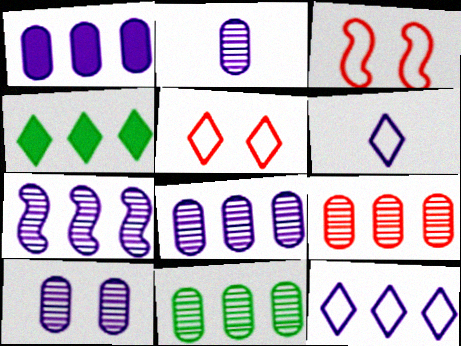[[1, 7, 12], 
[2, 3, 4], 
[2, 8, 10], 
[8, 9, 11]]